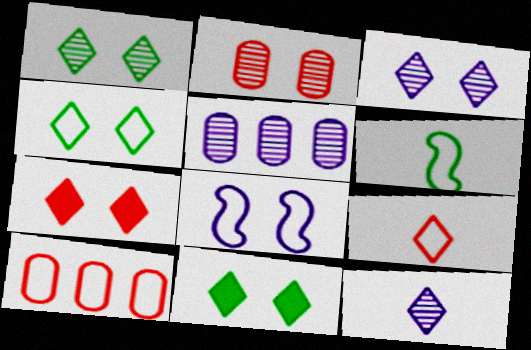[[1, 4, 11], 
[2, 8, 11], 
[3, 4, 7], 
[5, 6, 7]]